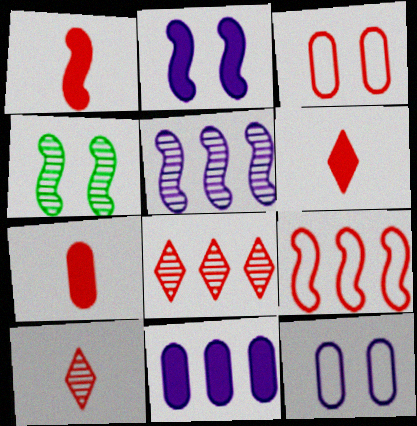[[1, 3, 8], 
[1, 6, 7]]